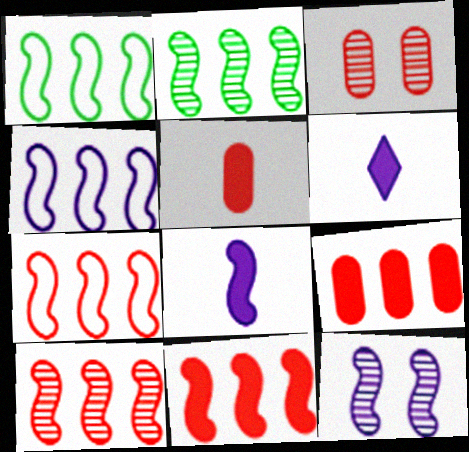[[1, 3, 6], 
[1, 4, 7], 
[2, 4, 11], 
[4, 8, 12], 
[7, 10, 11]]